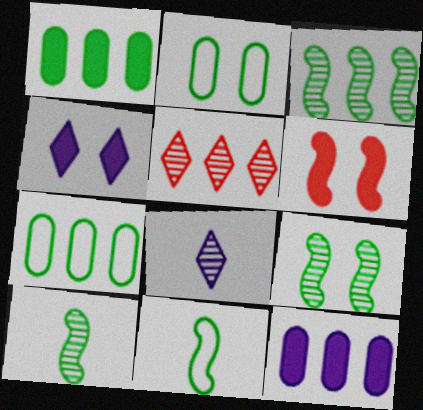[[3, 9, 10], 
[6, 7, 8]]